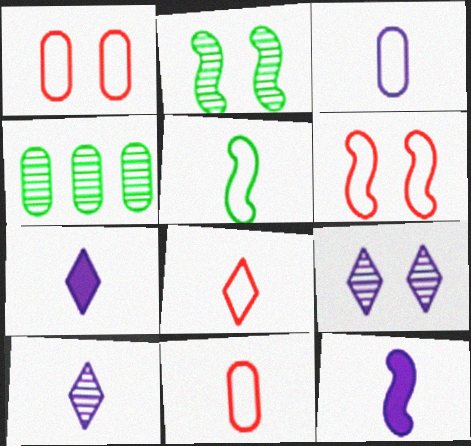[[3, 5, 8], 
[3, 10, 12], 
[4, 6, 7]]